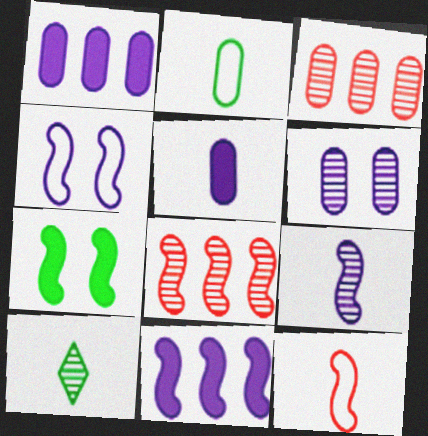[[4, 9, 11], 
[5, 10, 12], 
[6, 8, 10]]